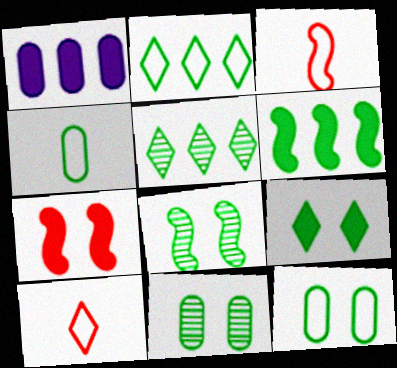[[1, 8, 10], 
[8, 9, 12]]